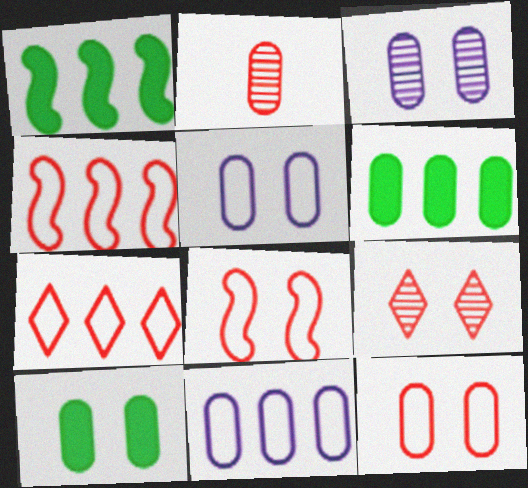[[2, 5, 6], 
[2, 10, 11], 
[3, 10, 12]]